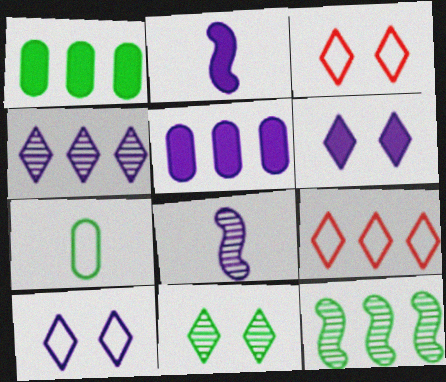[[1, 3, 8], 
[2, 5, 6], 
[3, 6, 11], 
[5, 8, 10], 
[5, 9, 12]]